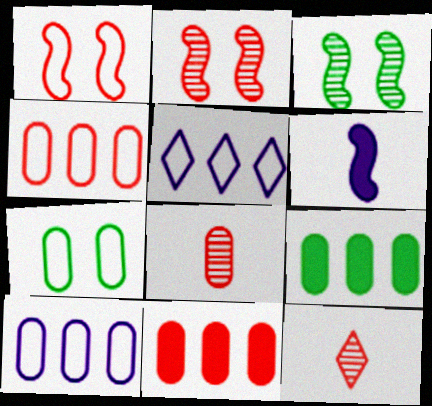[[1, 11, 12]]